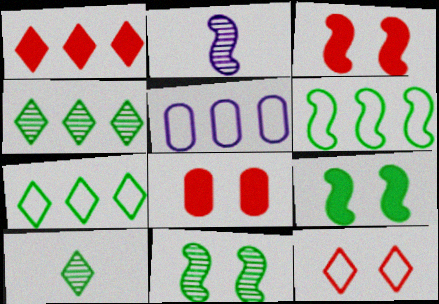[[2, 3, 6], 
[2, 7, 8], 
[3, 5, 10]]